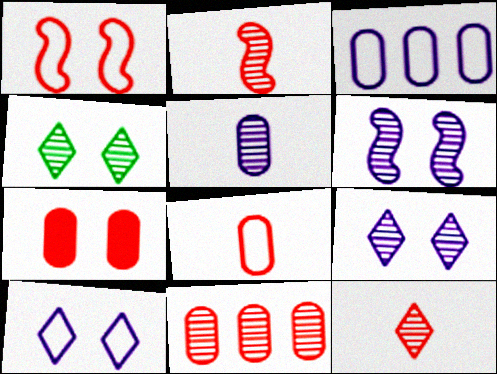[[7, 8, 11]]